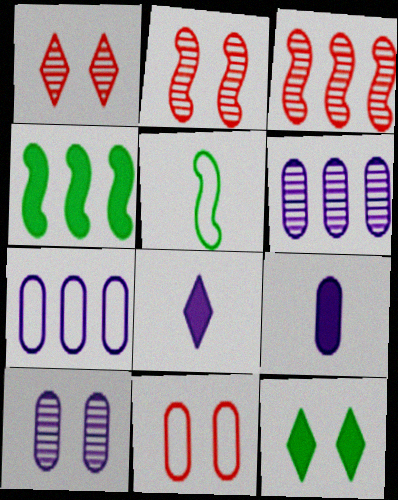[[7, 9, 10]]